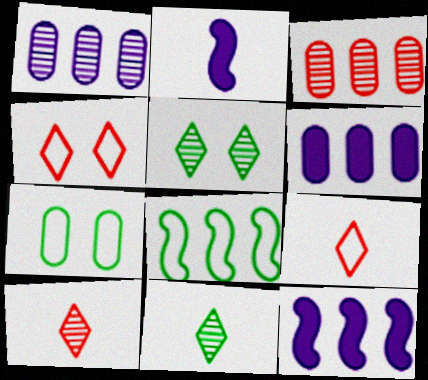[[7, 10, 12]]